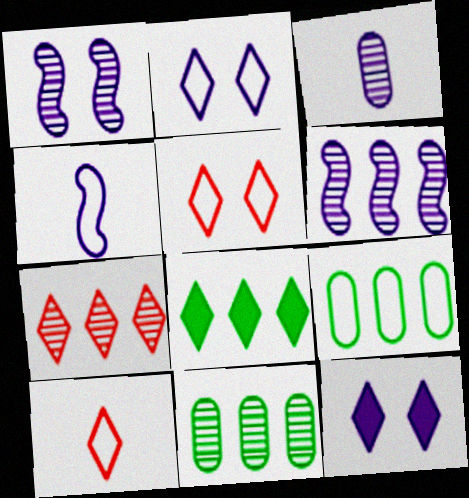[[4, 5, 9], 
[6, 7, 11]]